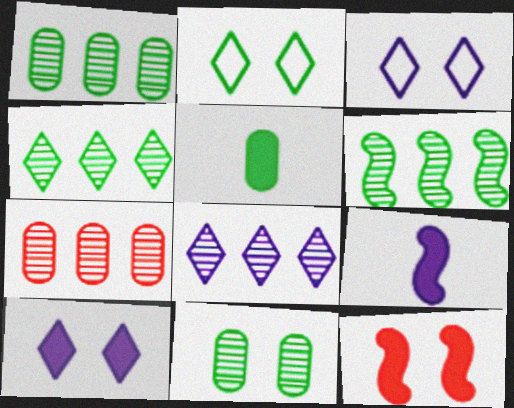[[1, 4, 6], 
[2, 5, 6], 
[2, 7, 9], 
[3, 11, 12], 
[6, 7, 8]]